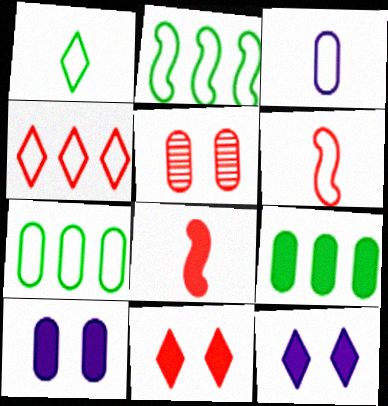[[1, 3, 6], 
[3, 5, 9], 
[4, 5, 8], 
[8, 9, 12]]